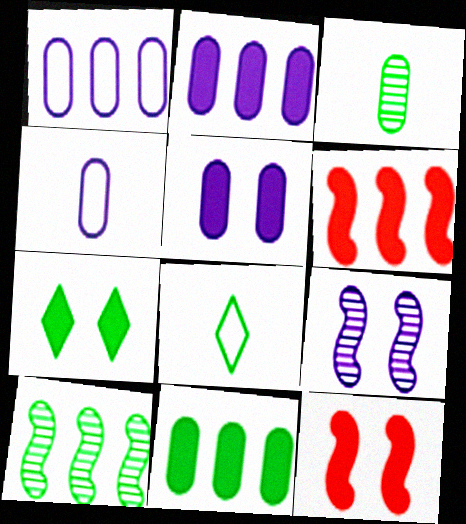[[5, 7, 12]]